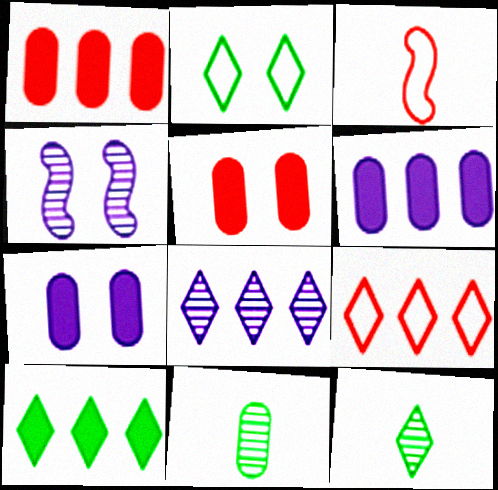[[2, 4, 5], 
[2, 10, 12], 
[8, 9, 10]]